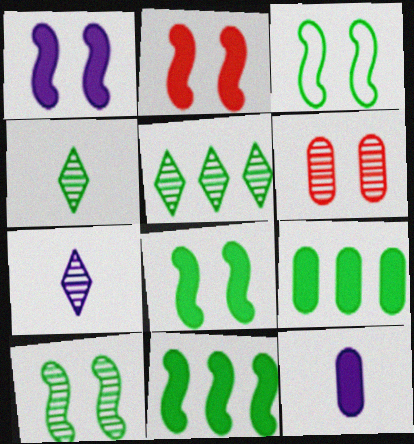[[1, 2, 8], 
[3, 4, 9], 
[3, 8, 10]]